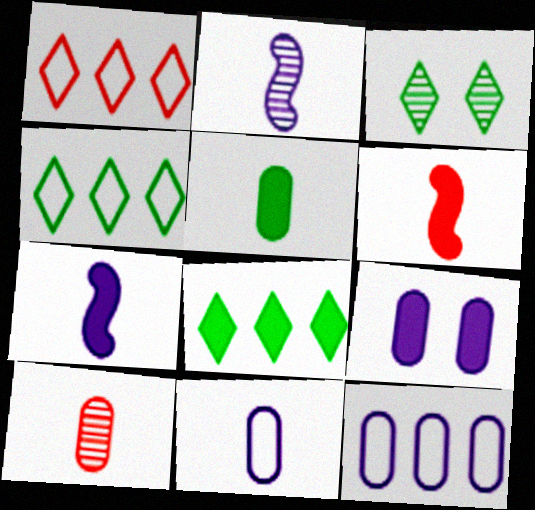[[3, 6, 12], 
[5, 10, 11], 
[6, 8, 9]]